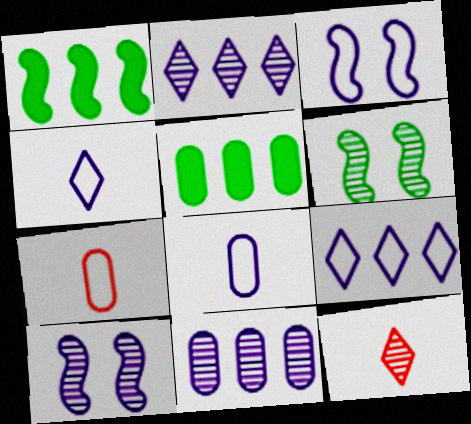[[3, 5, 12], 
[3, 8, 9], 
[6, 11, 12]]